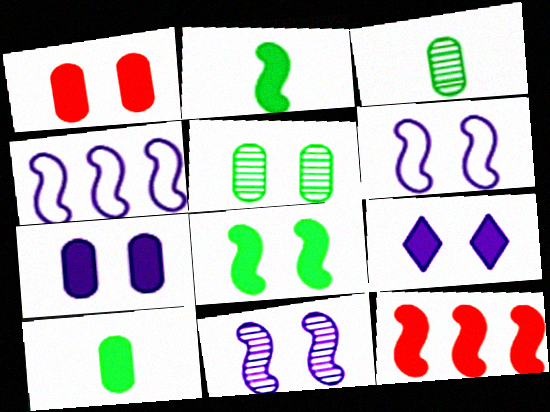[[1, 8, 9], 
[9, 10, 12]]